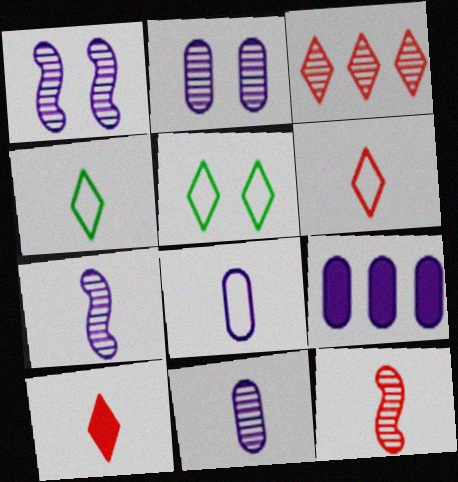[[2, 8, 9], 
[5, 9, 12]]